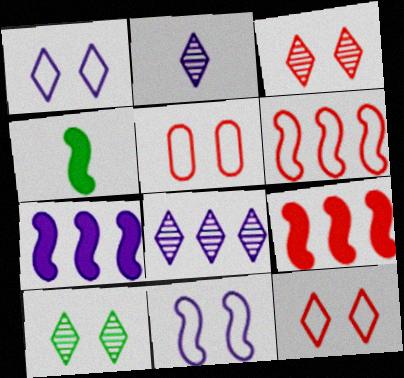[[4, 5, 8]]